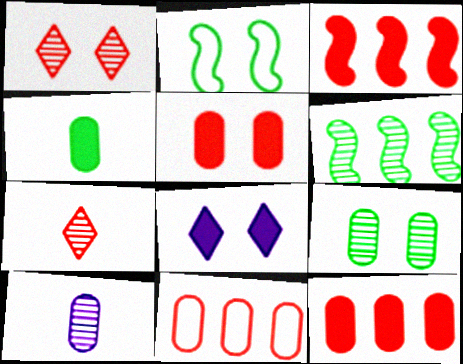[[1, 6, 10], 
[3, 4, 8]]